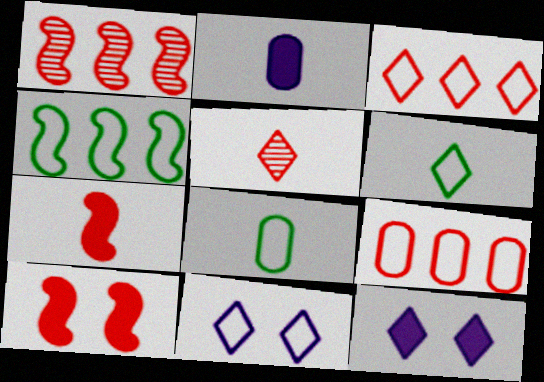[[1, 8, 12], 
[3, 6, 11], 
[5, 9, 10]]